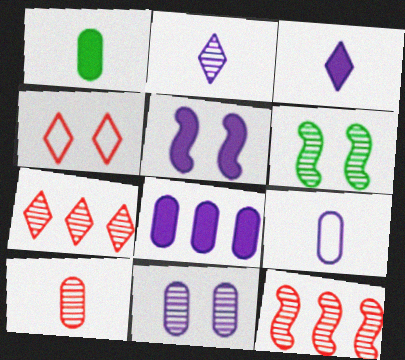[[1, 9, 10], 
[3, 5, 8], 
[8, 9, 11]]